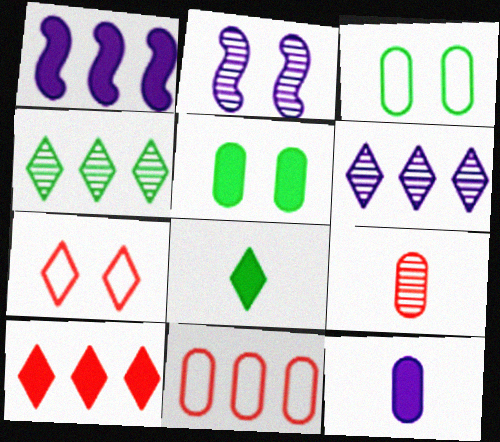[[1, 4, 11], 
[2, 4, 9], 
[2, 5, 7], 
[2, 8, 11], 
[6, 7, 8]]